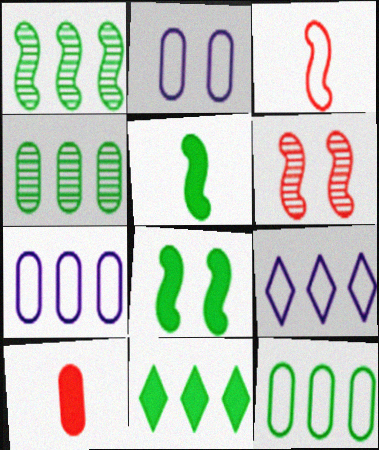[[1, 11, 12], 
[2, 4, 10]]